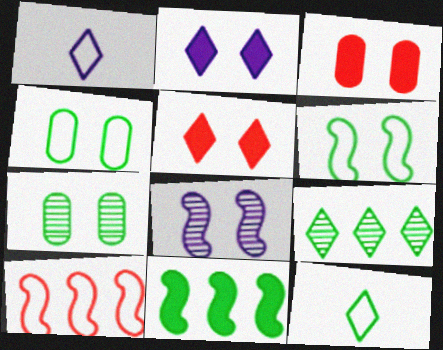[[1, 4, 10], 
[1, 5, 9], 
[4, 5, 8], 
[7, 11, 12]]